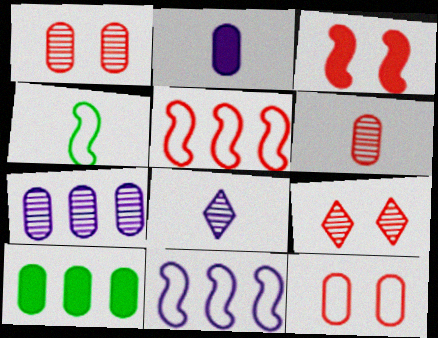[[3, 9, 12]]